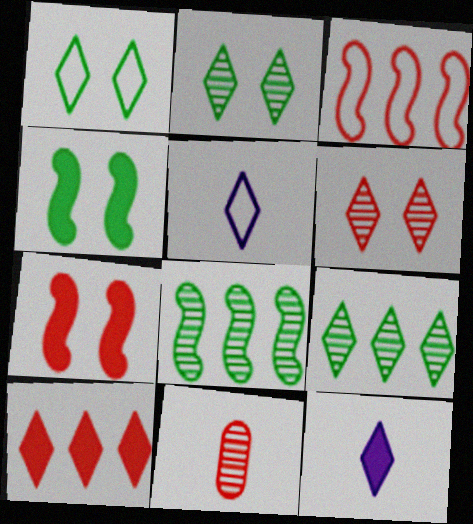[[2, 5, 10]]